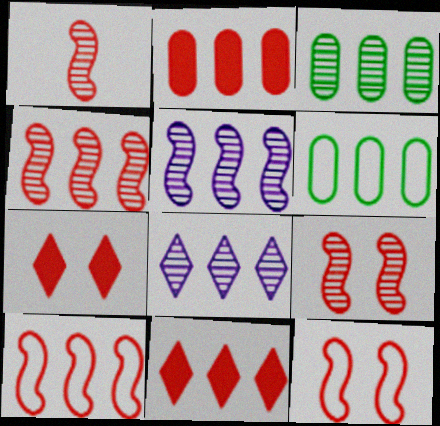[[1, 4, 9], 
[3, 4, 8], 
[5, 6, 11]]